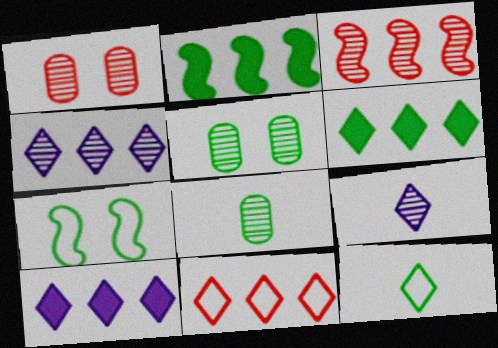[[2, 5, 12], 
[3, 5, 9], 
[4, 6, 11], 
[6, 7, 8]]